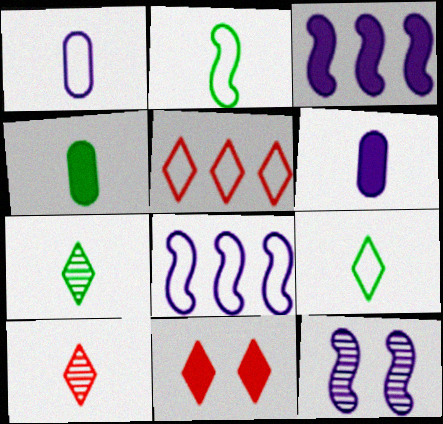[[2, 4, 7], 
[2, 6, 10], 
[3, 4, 11], 
[4, 5, 12], 
[5, 10, 11]]